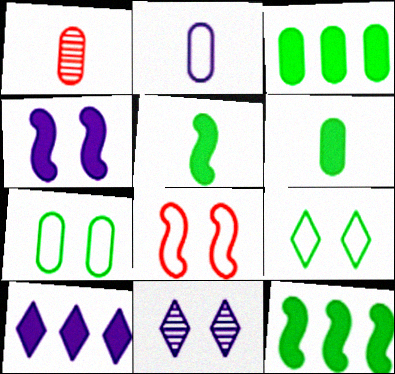[[1, 2, 6]]